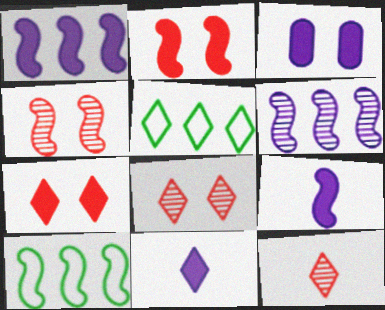[[1, 3, 11], 
[3, 10, 12], 
[4, 9, 10], 
[5, 8, 11]]